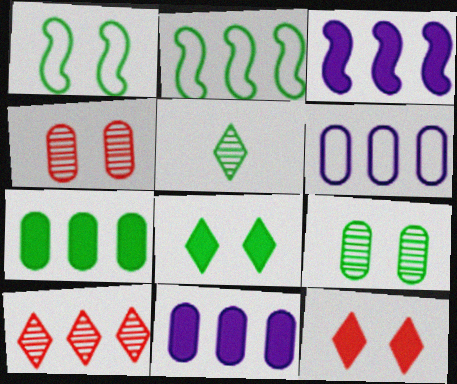[[1, 5, 7], 
[1, 8, 9], 
[2, 10, 11]]